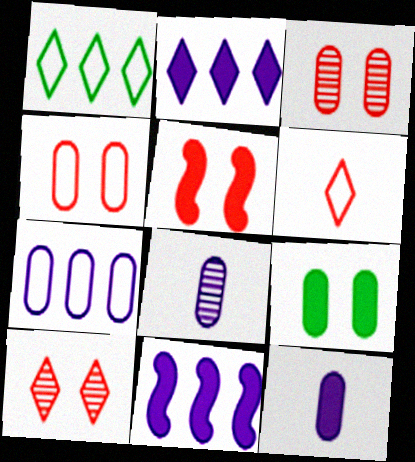[[1, 5, 8], 
[4, 5, 10]]